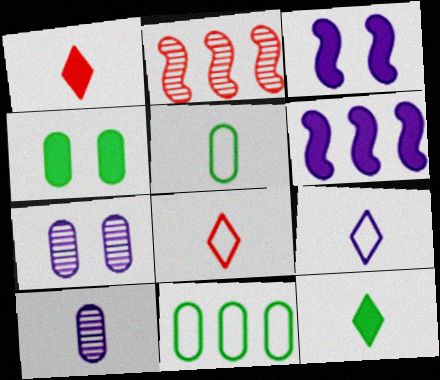[[1, 4, 6], 
[2, 4, 9], 
[6, 7, 9]]